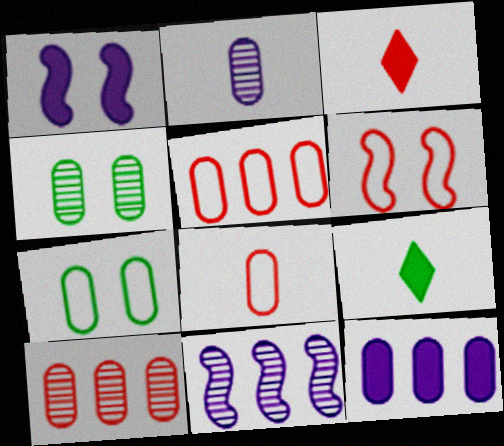[[2, 4, 10], 
[3, 6, 10], 
[3, 7, 11], 
[4, 8, 12]]